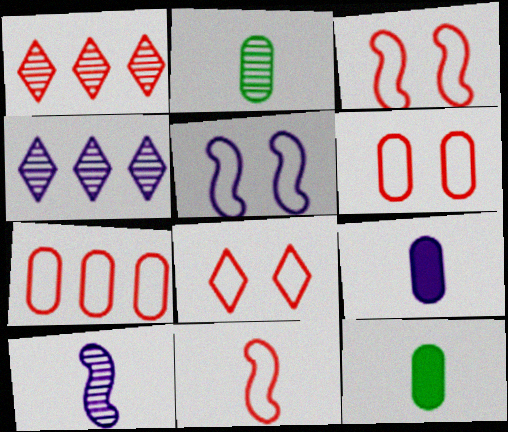[[1, 5, 12], 
[3, 4, 12], 
[3, 6, 8], 
[4, 5, 9], 
[7, 8, 11]]